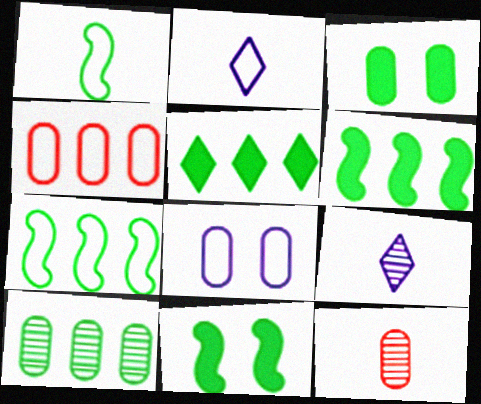[[4, 9, 11], 
[5, 7, 10]]